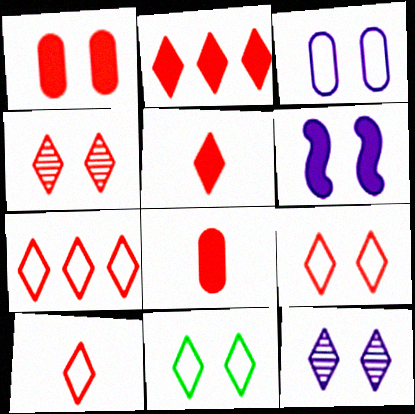[[2, 4, 10], 
[3, 6, 12], 
[4, 5, 7], 
[7, 9, 10]]